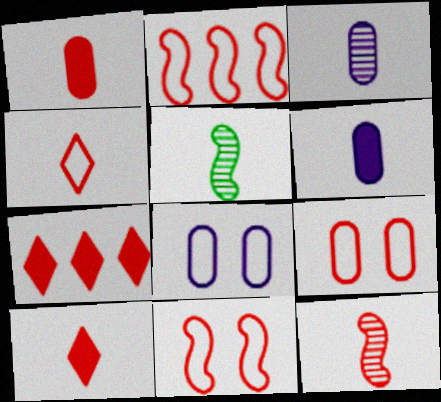[[1, 4, 12], 
[2, 4, 9], 
[4, 5, 6], 
[5, 7, 8], 
[7, 9, 12]]